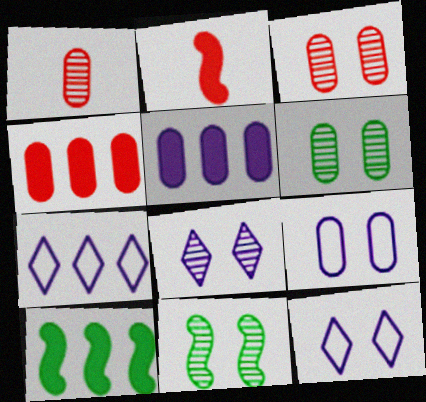[[1, 10, 12], 
[2, 6, 7], 
[3, 8, 11]]